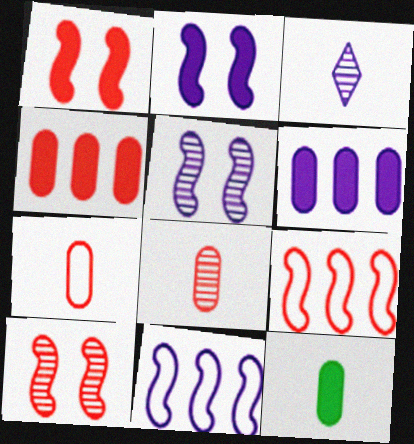[]